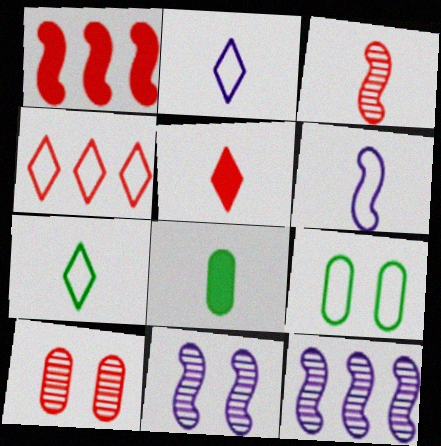[[2, 3, 8], 
[4, 6, 9], 
[4, 8, 11], 
[5, 9, 12]]